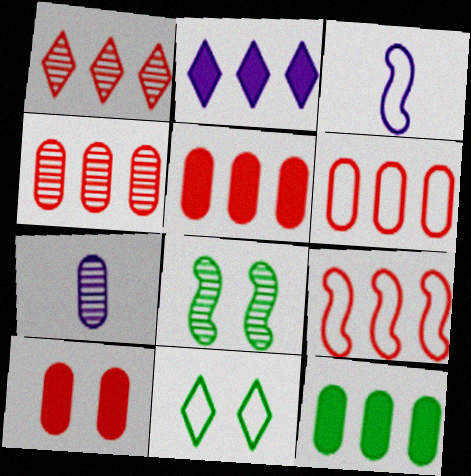[[1, 5, 9], 
[1, 7, 8], 
[3, 6, 11], 
[4, 5, 6]]